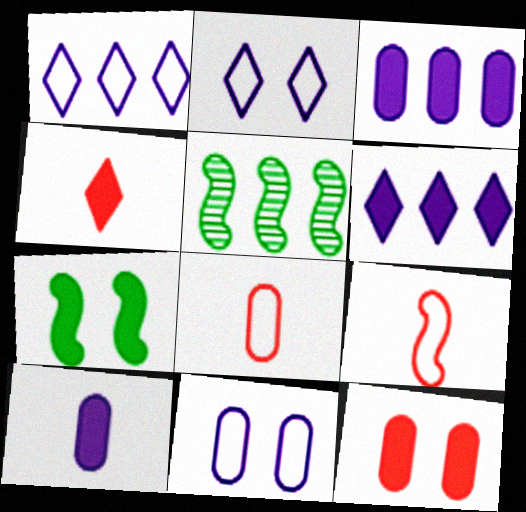[[3, 4, 7], 
[4, 5, 11]]